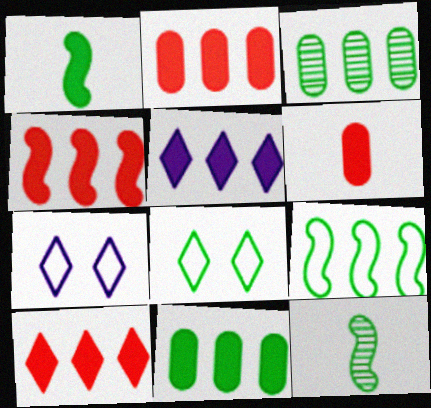[[1, 3, 8], 
[2, 4, 10], 
[2, 7, 12], 
[4, 5, 11], 
[8, 11, 12]]